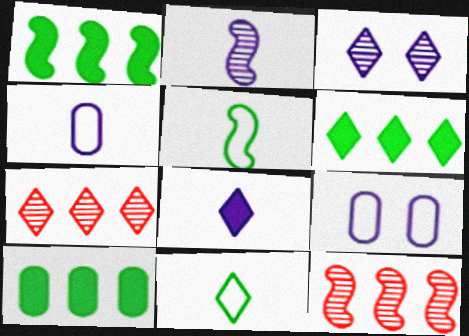[[1, 6, 10], 
[2, 4, 8]]